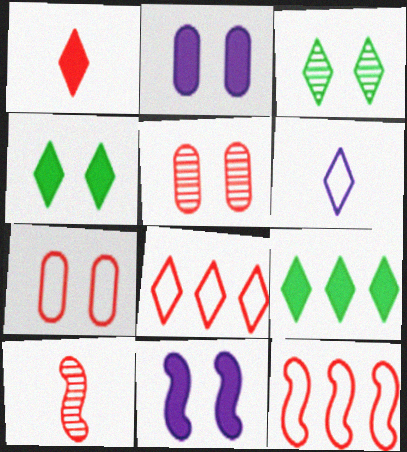[[1, 5, 12], 
[3, 7, 11]]